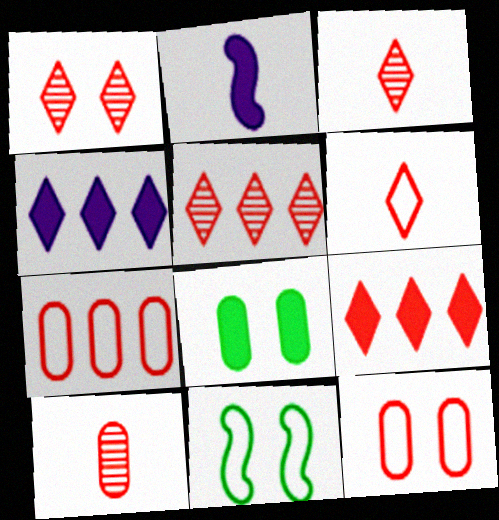[[1, 3, 5], 
[1, 6, 9], 
[2, 8, 9], 
[4, 10, 11]]